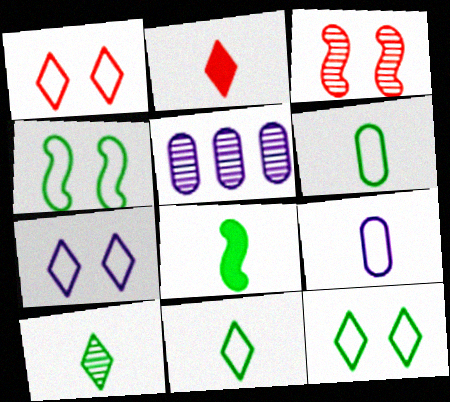[[1, 5, 8], 
[1, 7, 12], 
[2, 4, 5], 
[3, 5, 10], 
[6, 8, 10]]